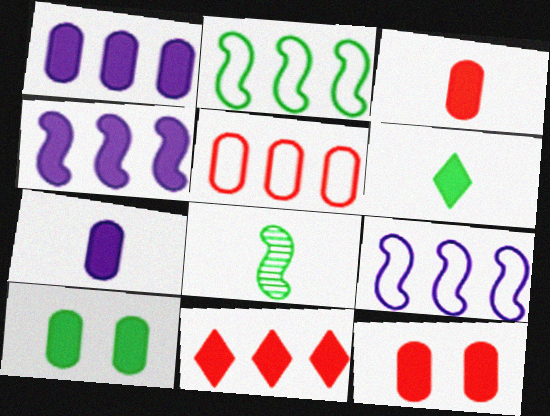[[1, 3, 10], 
[4, 6, 12]]